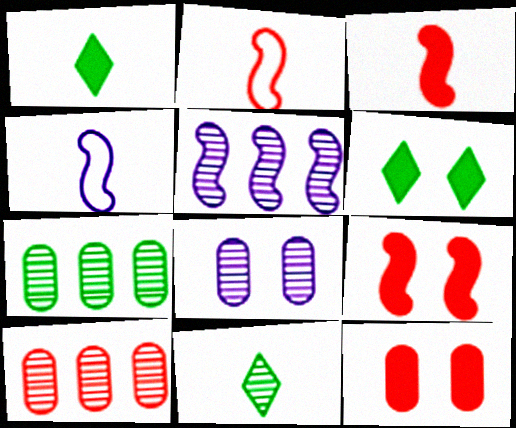[[4, 6, 10]]